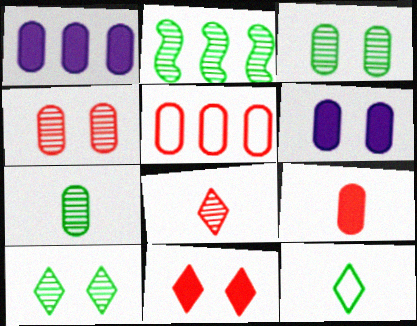[[2, 7, 10], 
[4, 5, 9], 
[5, 6, 7]]